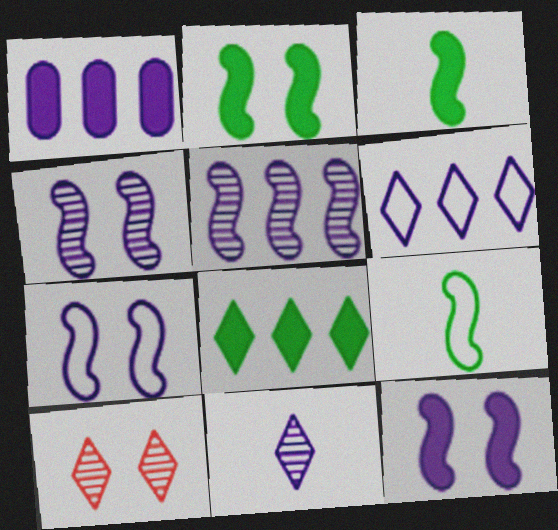[[1, 5, 6], 
[1, 7, 11], 
[1, 9, 10], 
[4, 7, 12]]